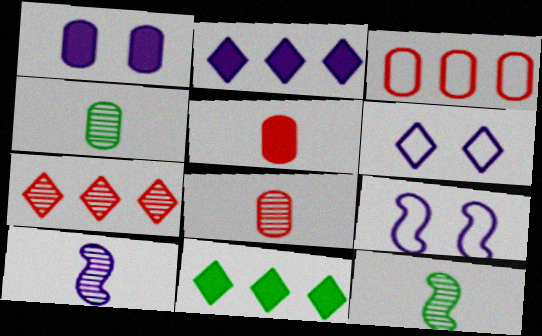[[1, 3, 4], 
[8, 9, 11]]